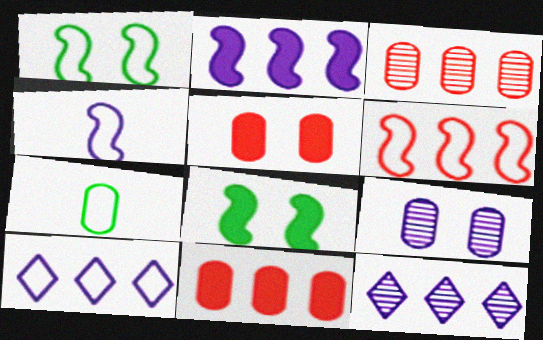[[1, 4, 6], 
[7, 9, 11]]